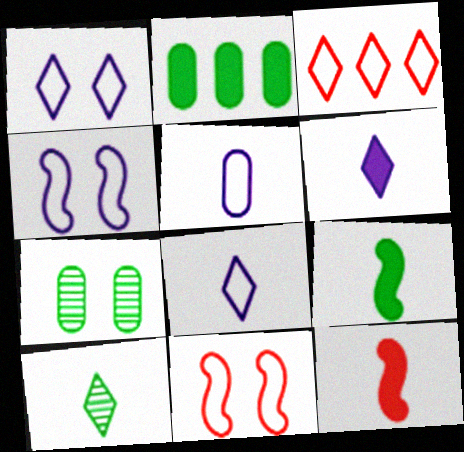[[5, 10, 12]]